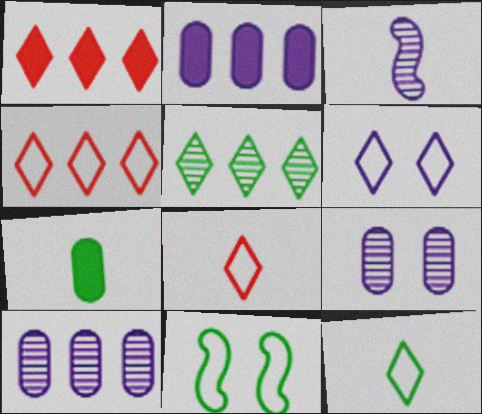[[2, 3, 6], 
[3, 7, 8], 
[4, 6, 12], 
[5, 7, 11]]